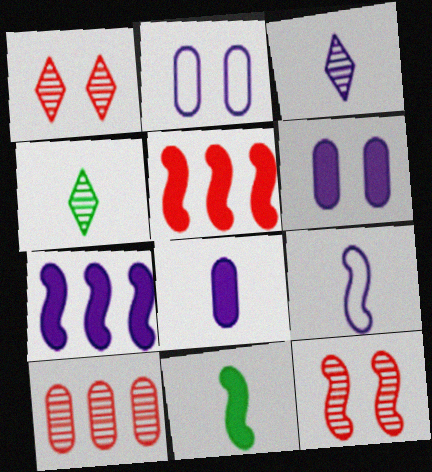[[2, 3, 7], 
[2, 4, 5], 
[3, 8, 9]]